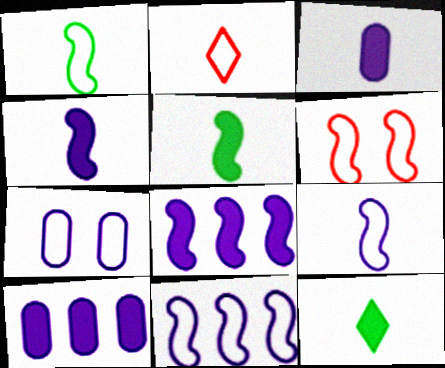[[1, 6, 11]]